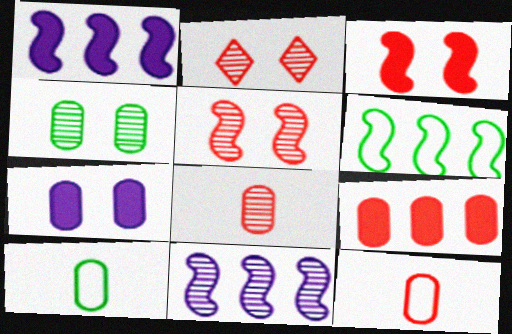[[1, 2, 10]]